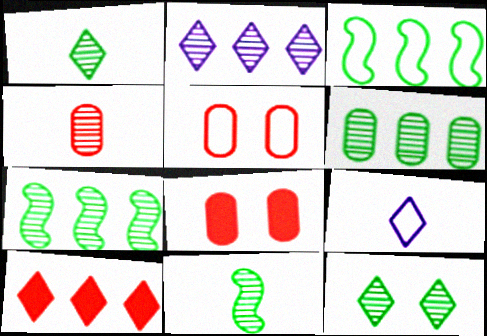[[3, 5, 9], 
[6, 11, 12], 
[7, 8, 9], 
[9, 10, 12]]